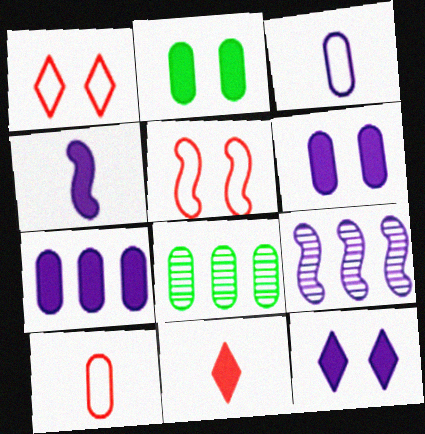[[1, 4, 8], 
[3, 9, 12], 
[4, 7, 12], 
[6, 8, 10]]